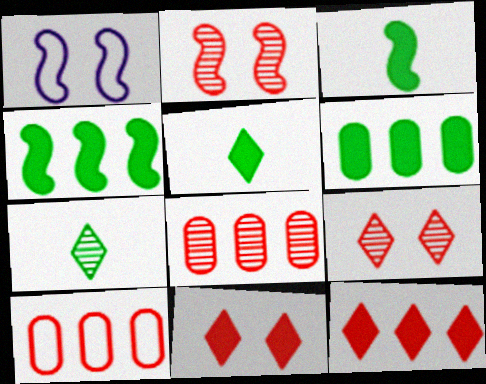[[1, 5, 8]]